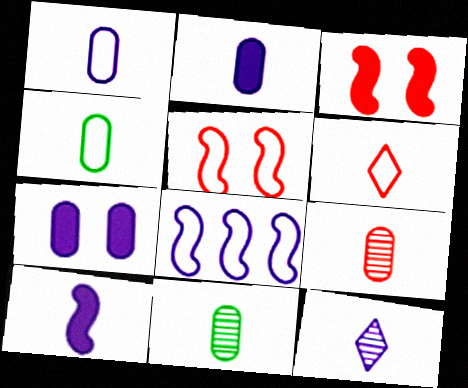[[1, 10, 12], 
[2, 4, 9], 
[6, 10, 11], 
[7, 8, 12]]